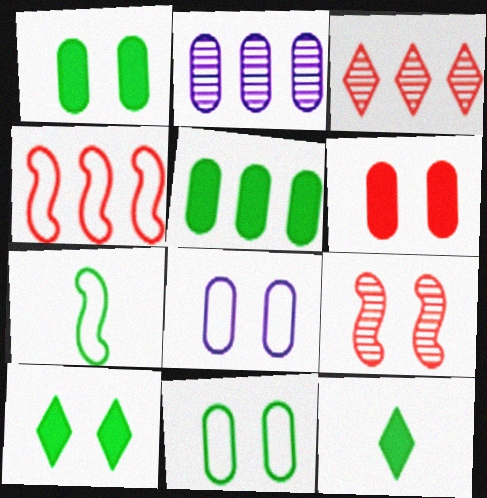[[8, 9, 10]]